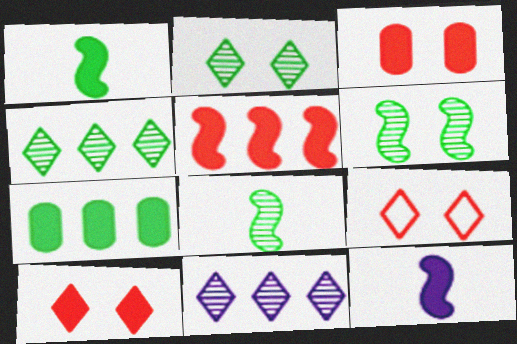[[7, 10, 12]]